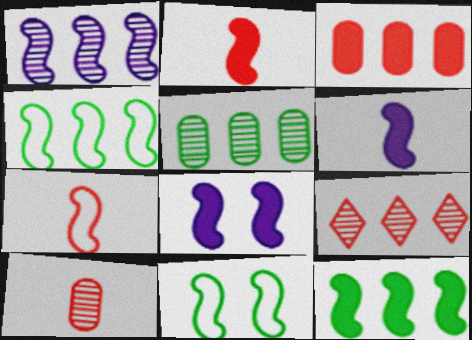[[1, 2, 11], 
[1, 5, 9], 
[2, 8, 12]]